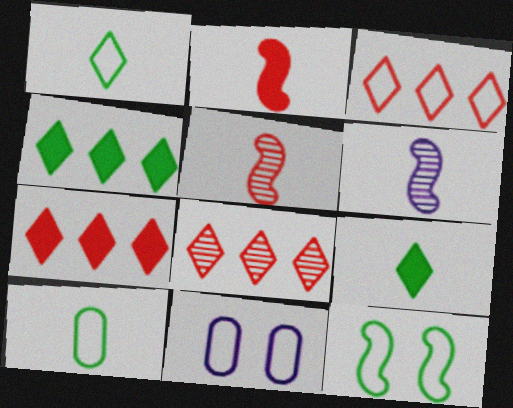[[3, 7, 8], 
[4, 5, 11]]